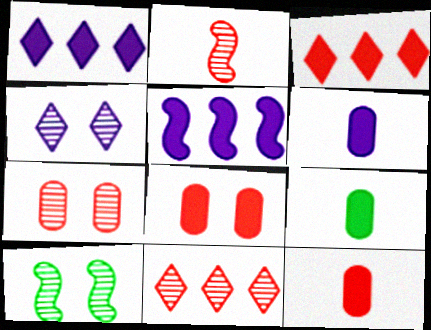[[2, 7, 11], 
[4, 7, 10], 
[6, 9, 12]]